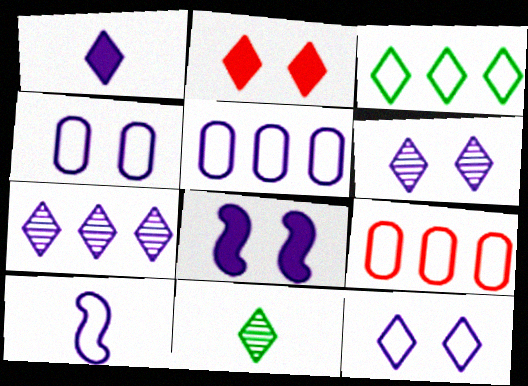[[1, 7, 12], 
[4, 6, 8], 
[5, 10, 12], 
[8, 9, 11]]